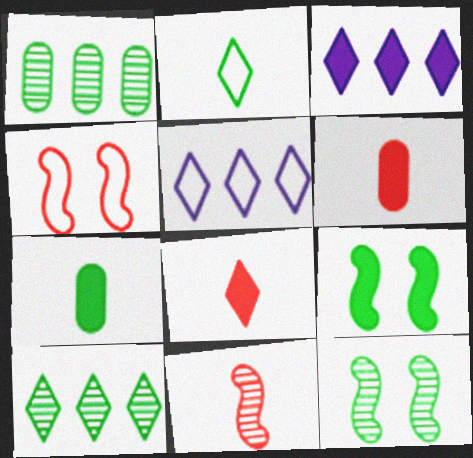[[1, 2, 9], 
[3, 6, 9], 
[5, 6, 12]]